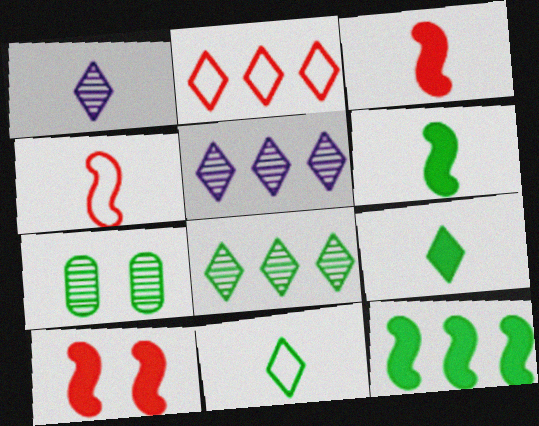[[7, 11, 12]]